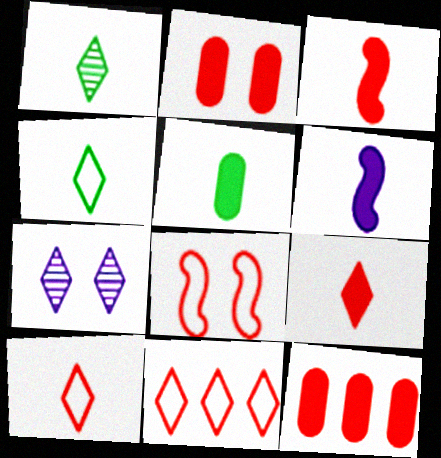[[5, 6, 9]]